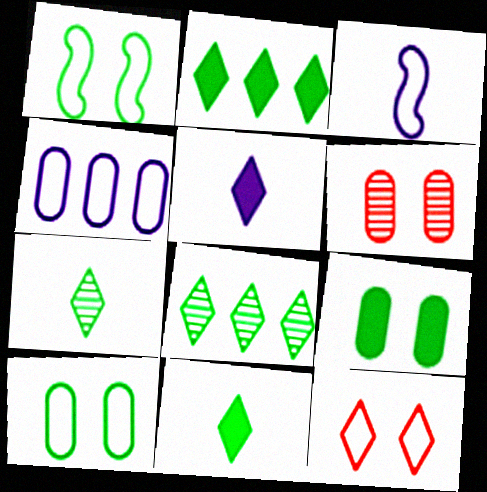[[2, 3, 6], 
[5, 8, 12]]